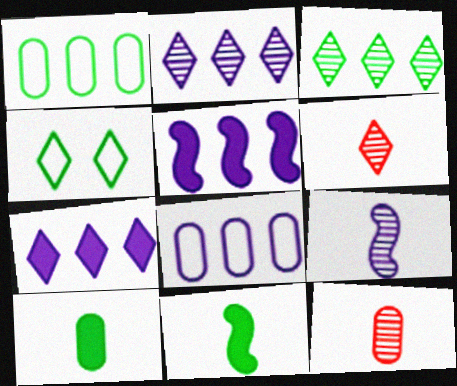[[2, 5, 8], 
[4, 5, 12], 
[4, 6, 7]]